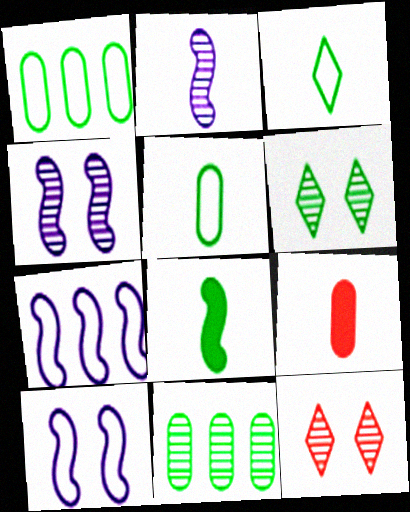[[1, 6, 8], 
[2, 3, 9], 
[2, 11, 12], 
[6, 7, 9]]